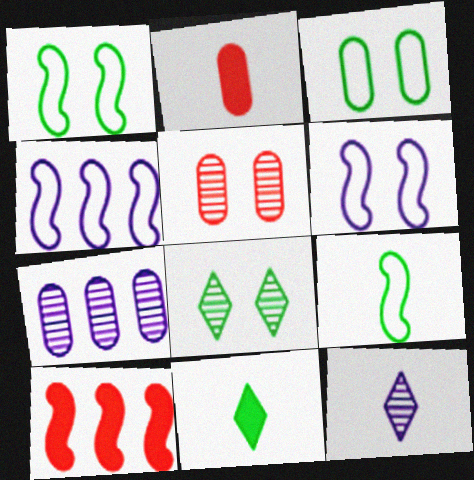[[2, 3, 7], 
[2, 4, 8], 
[2, 9, 12], 
[3, 10, 12], 
[4, 5, 11]]